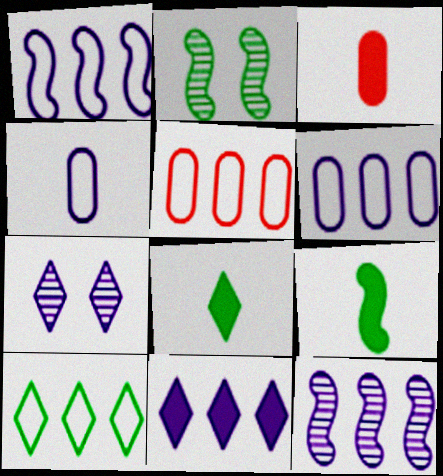[[1, 5, 10], 
[5, 7, 9], 
[6, 11, 12]]